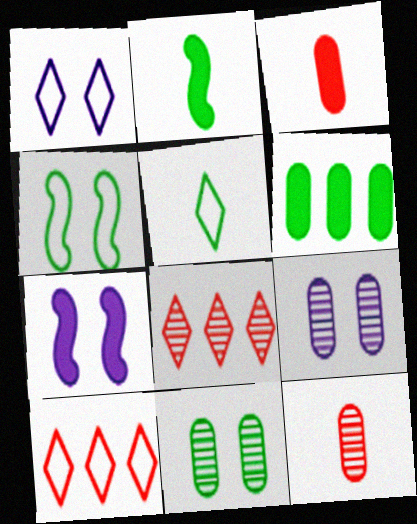[[1, 5, 10], 
[1, 7, 9], 
[2, 9, 10]]